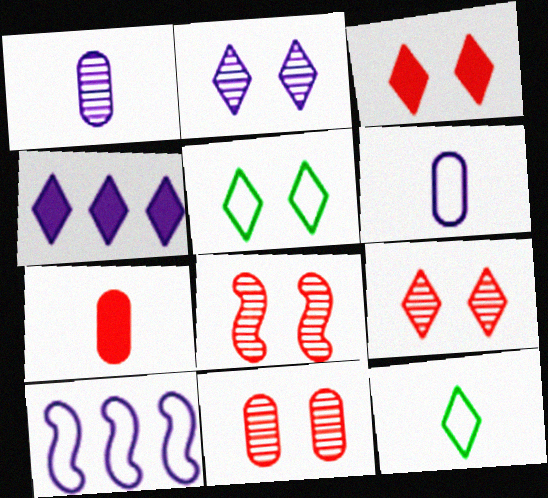[[2, 3, 5], 
[4, 9, 12], 
[8, 9, 11]]